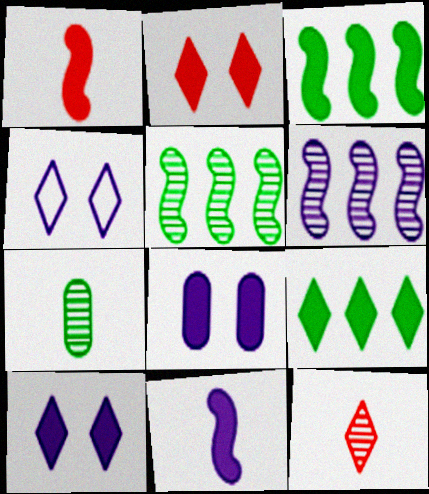[[1, 8, 9], 
[4, 9, 12]]